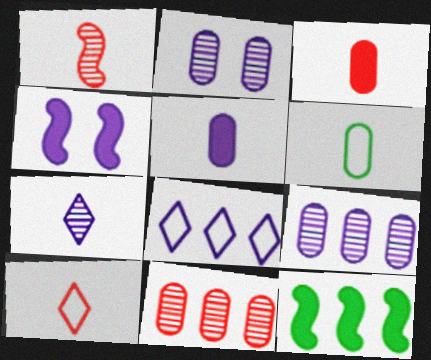[[1, 3, 10], 
[2, 10, 12], 
[8, 11, 12]]